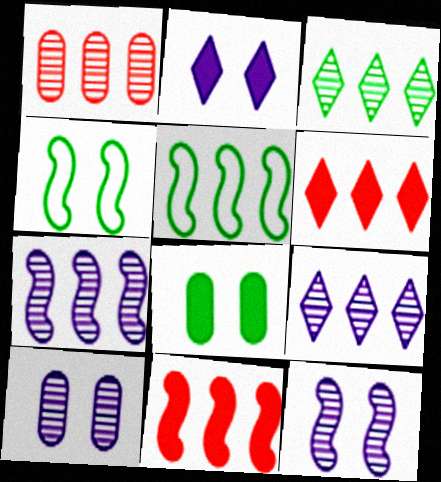[[1, 3, 7], 
[5, 7, 11]]